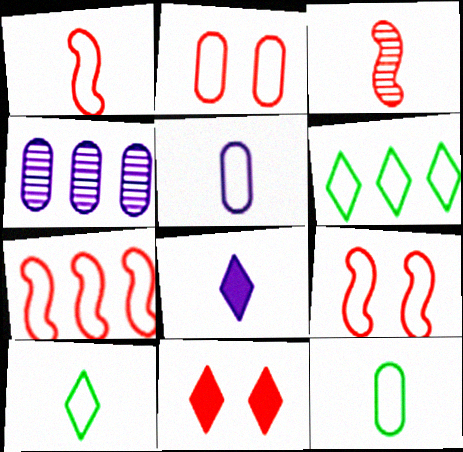[[1, 5, 10], 
[1, 7, 9], 
[3, 8, 12], 
[5, 6, 9]]